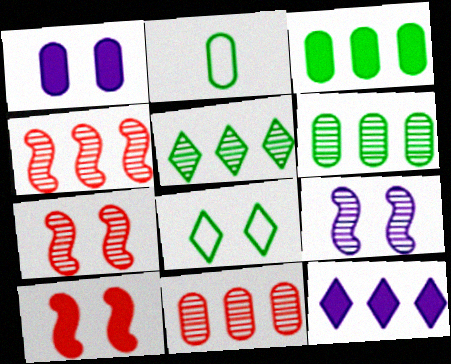[[1, 2, 11], 
[1, 7, 8], 
[2, 7, 12]]